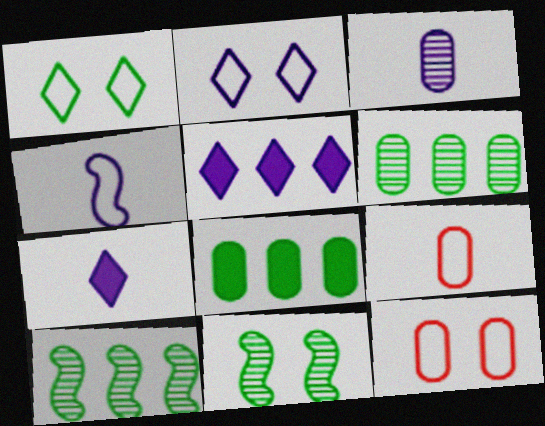[[3, 4, 7], 
[3, 8, 12], 
[5, 9, 11], 
[7, 10, 12]]